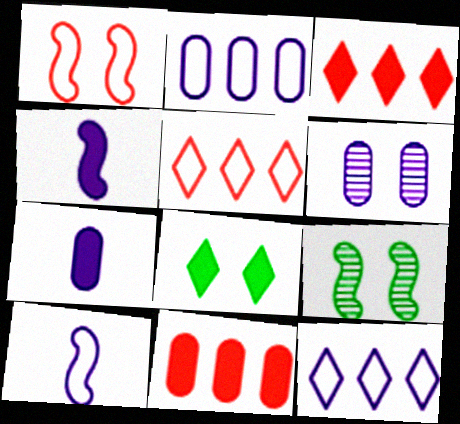[[1, 6, 8], 
[2, 6, 7], 
[4, 6, 12], 
[4, 8, 11], 
[5, 7, 9]]